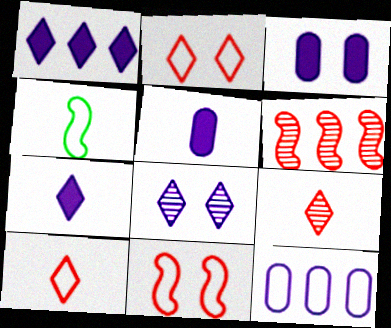[[2, 4, 12], 
[4, 5, 9]]